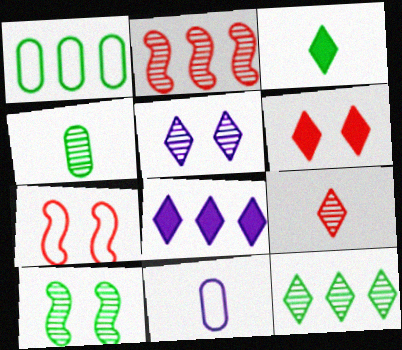[[1, 2, 8], 
[1, 3, 10], 
[2, 4, 5], 
[3, 6, 8], 
[4, 7, 8], 
[4, 10, 12], 
[5, 9, 12]]